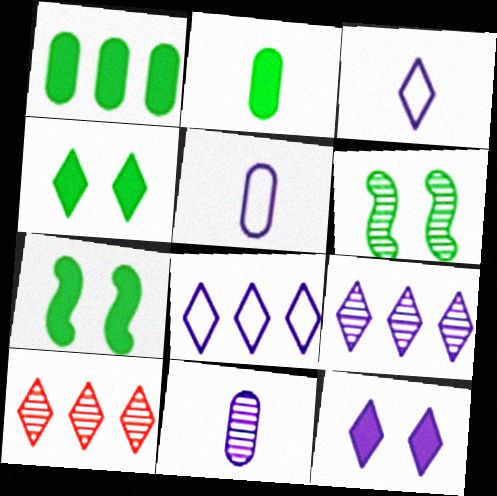[[3, 4, 10], 
[3, 9, 12], 
[5, 7, 10], 
[6, 10, 11]]